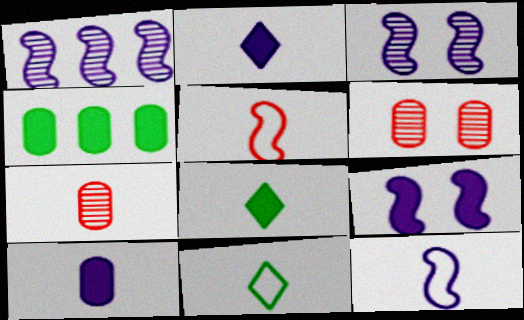[[1, 9, 12], 
[7, 8, 12]]